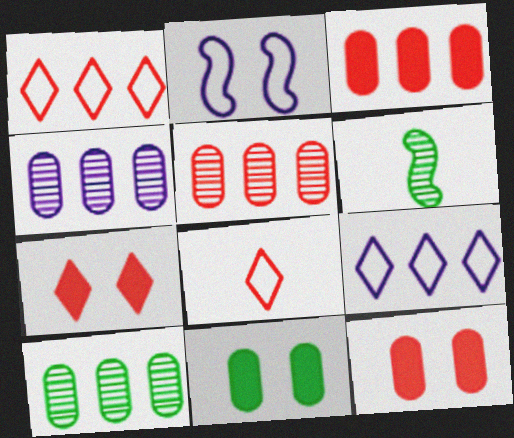[[4, 5, 10], 
[6, 9, 12]]